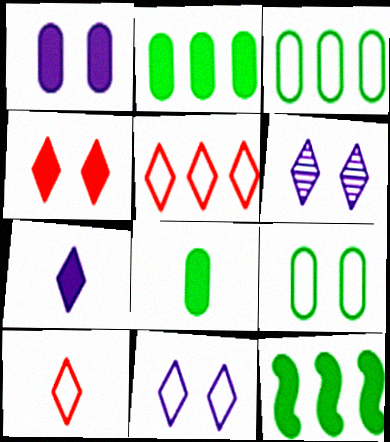[]